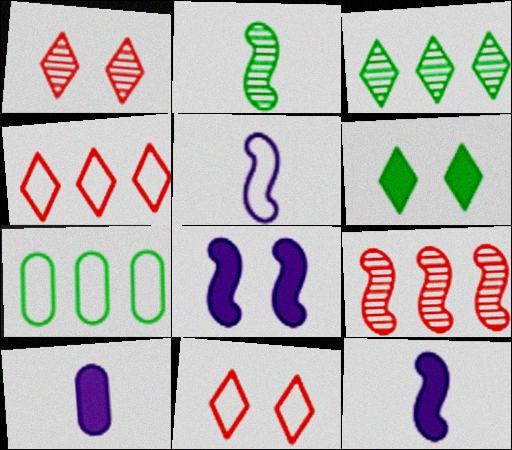[[1, 7, 12], 
[2, 6, 7], 
[5, 7, 11]]